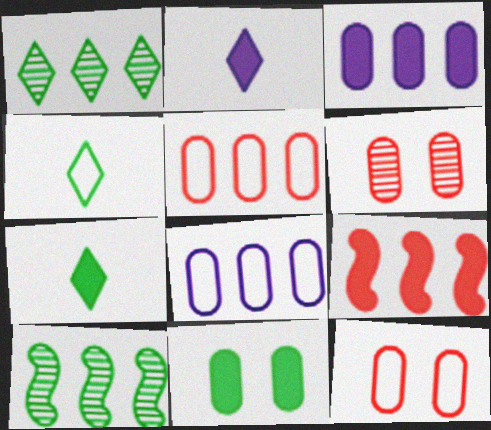[[1, 8, 9], 
[2, 9, 11], 
[2, 10, 12], 
[4, 10, 11]]